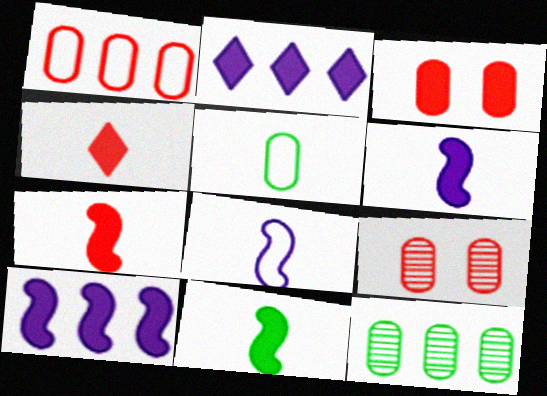[[2, 3, 11], 
[6, 7, 11]]